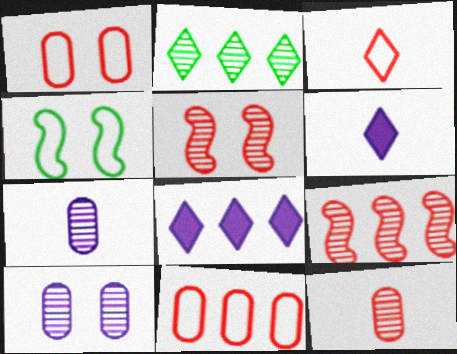[[2, 5, 7], 
[4, 8, 12]]